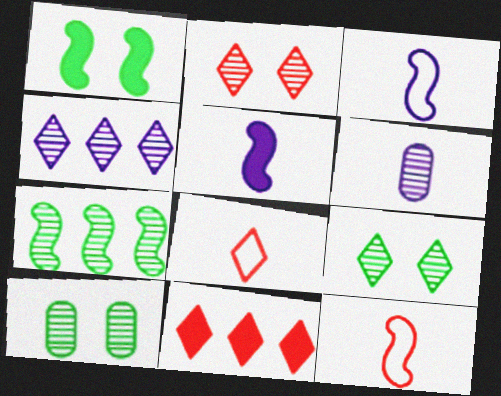[[2, 6, 7], 
[2, 8, 11], 
[3, 10, 11]]